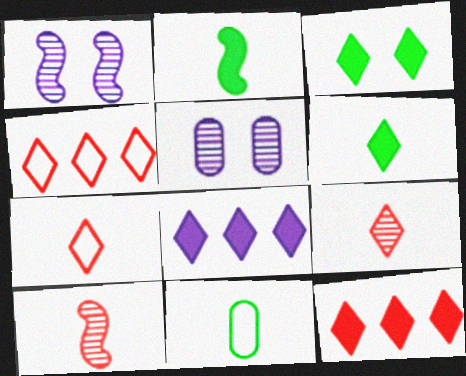[[1, 11, 12], 
[2, 4, 5]]